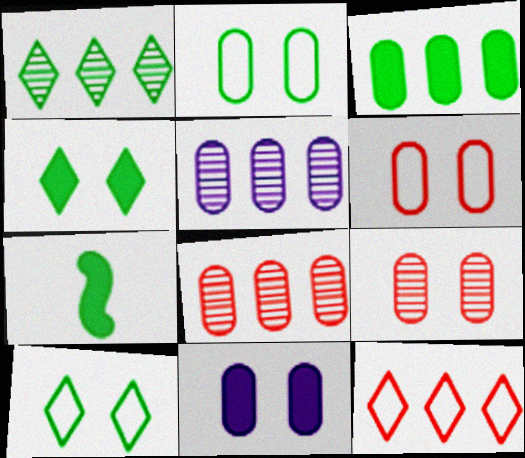[[1, 2, 7], 
[2, 9, 11], 
[3, 4, 7]]